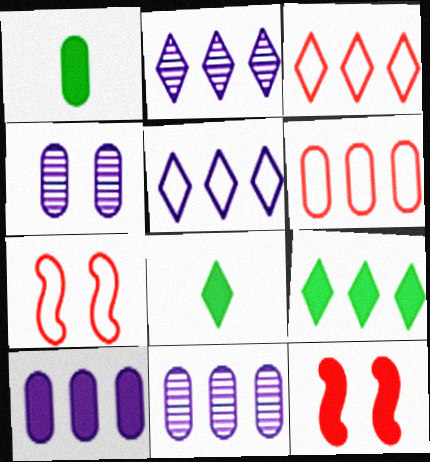[[1, 2, 7], 
[1, 4, 6], 
[2, 3, 9], 
[7, 8, 11], 
[8, 10, 12]]